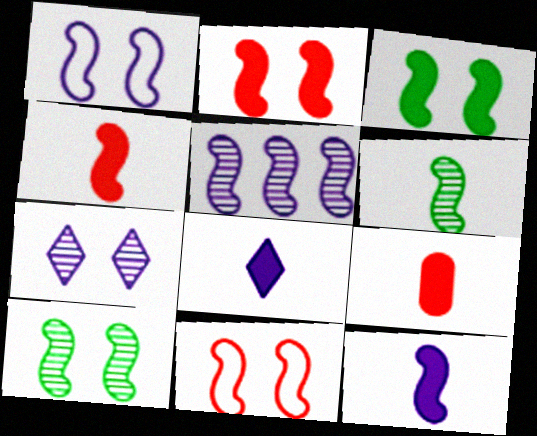[[1, 2, 10], 
[1, 5, 12]]